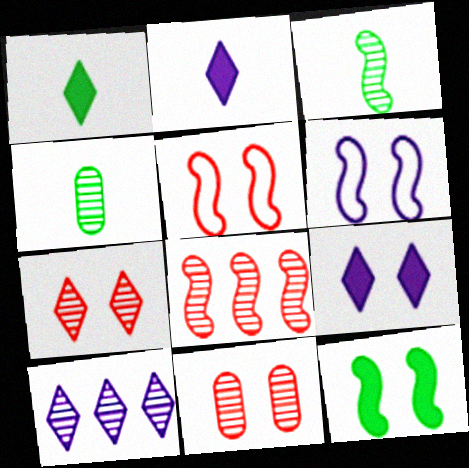[[3, 10, 11]]